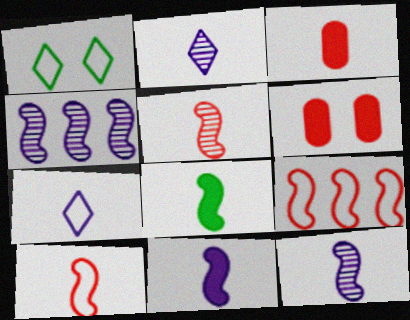[[1, 3, 4], 
[8, 10, 12]]